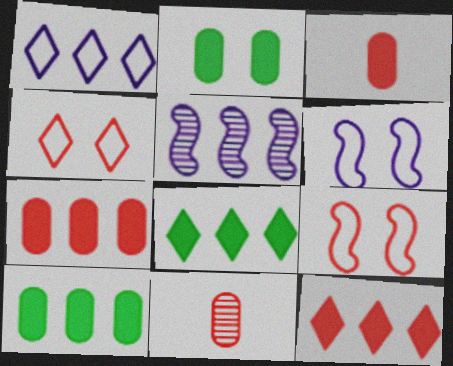[[6, 8, 11], 
[9, 11, 12]]